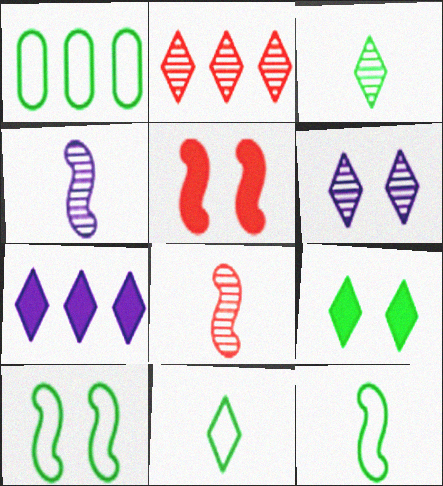[[1, 10, 11], 
[2, 3, 6]]